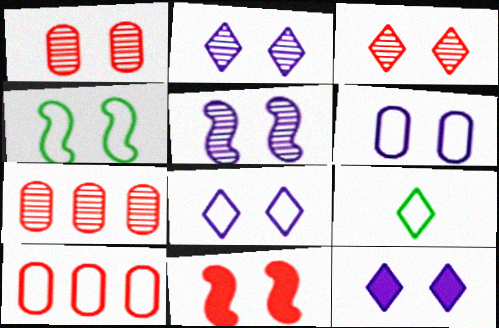[[1, 4, 12], 
[2, 8, 12], 
[4, 5, 11], 
[5, 6, 12]]